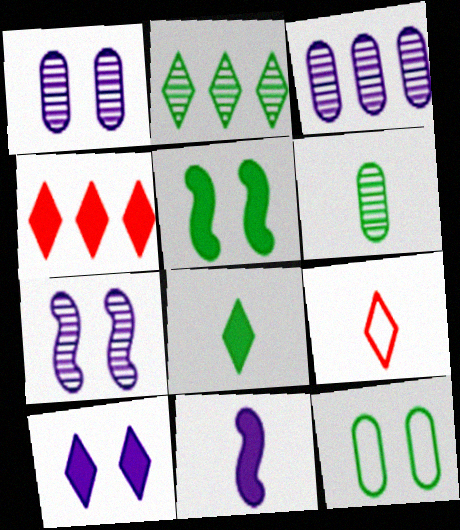[[2, 9, 10], 
[3, 5, 9], 
[4, 8, 10], 
[6, 9, 11]]